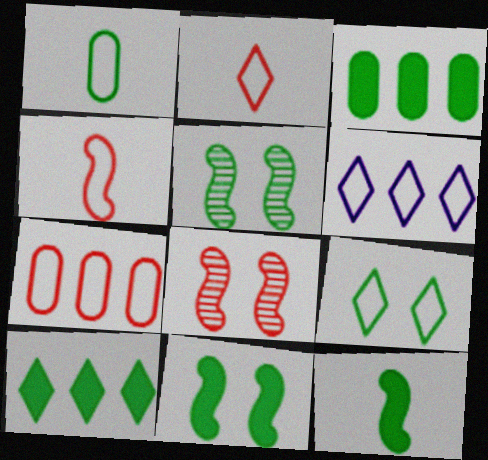[[1, 5, 10], 
[2, 6, 9]]